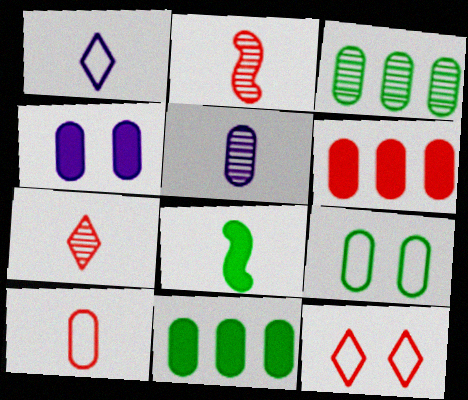[[2, 6, 12], 
[3, 4, 10], 
[5, 6, 9]]